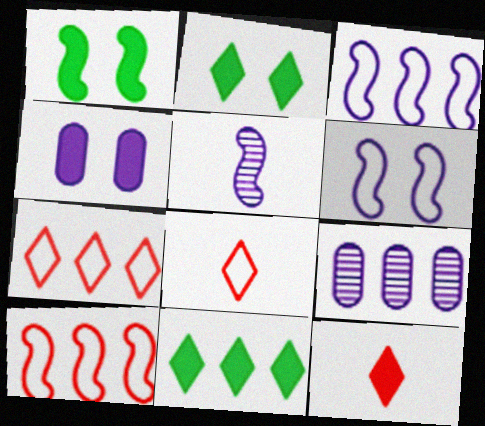[[1, 5, 10], 
[1, 8, 9], 
[9, 10, 11]]